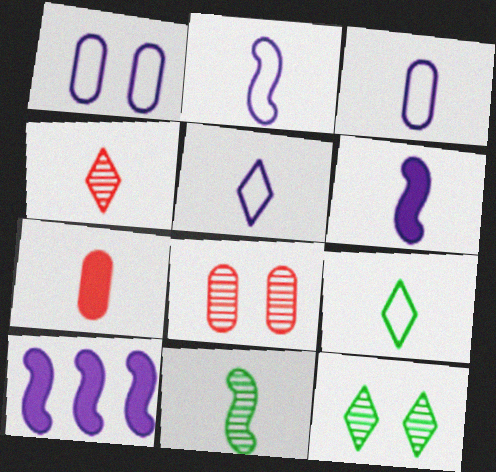[[2, 3, 5], 
[5, 7, 11], 
[8, 9, 10]]